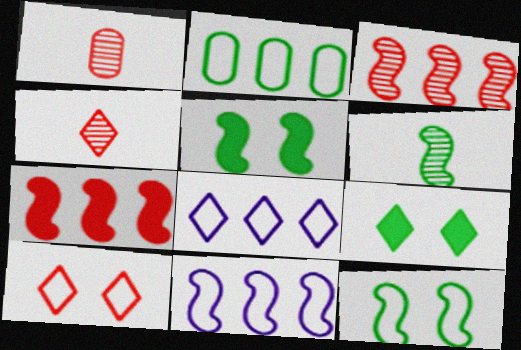[[1, 5, 8], 
[1, 7, 10], 
[1, 9, 11], 
[2, 6, 9], 
[4, 8, 9]]